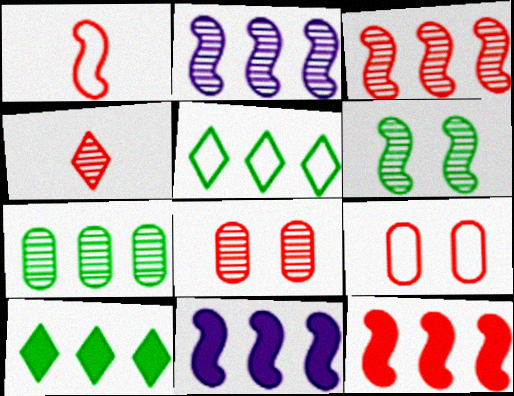[[1, 6, 11], 
[3, 4, 8], 
[4, 9, 12]]